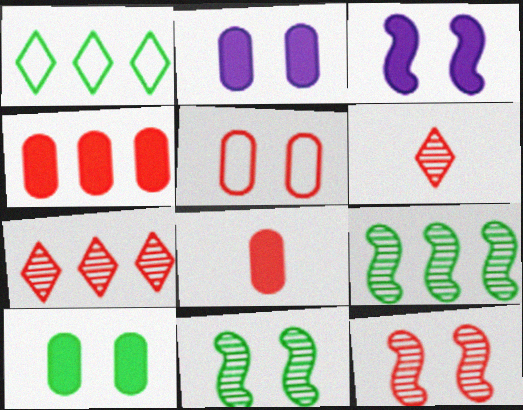[]